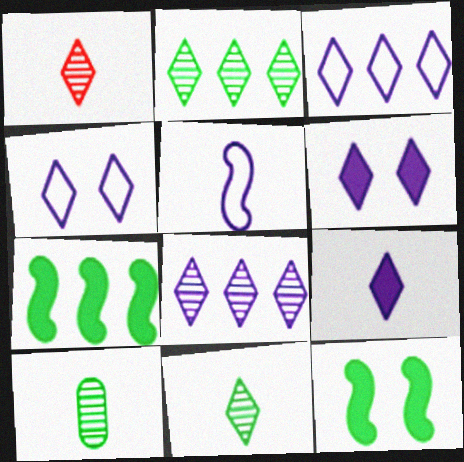[[4, 8, 9]]